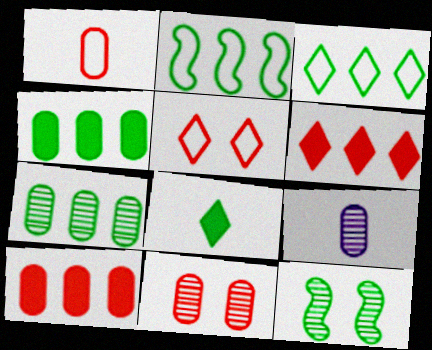[[1, 10, 11], 
[7, 9, 11]]